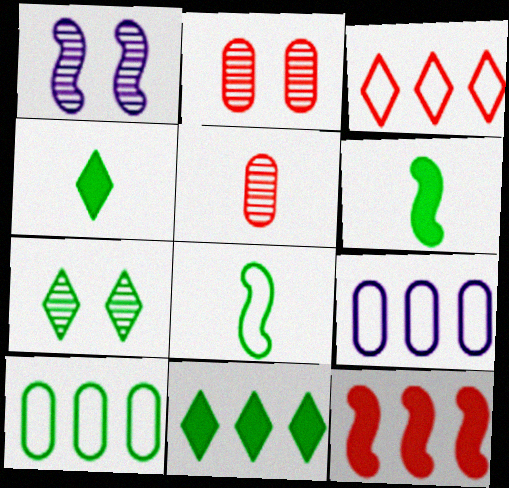[[1, 2, 7], 
[1, 8, 12], 
[6, 7, 10]]